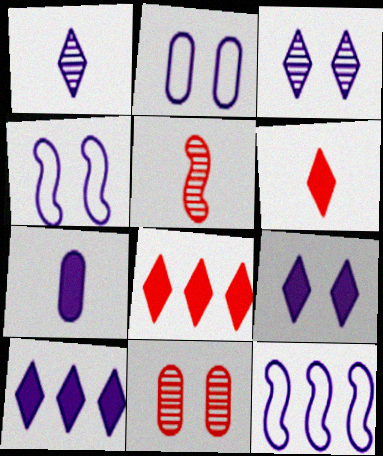[[3, 7, 12]]